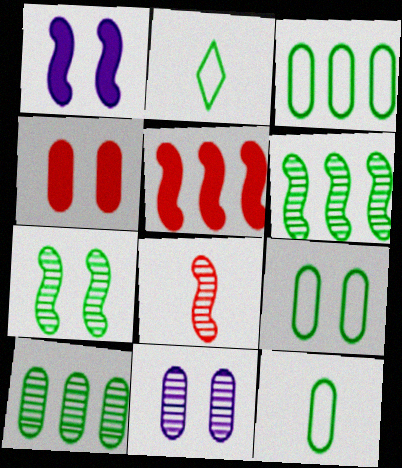[[2, 5, 11], 
[3, 9, 12], 
[4, 9, 11]]